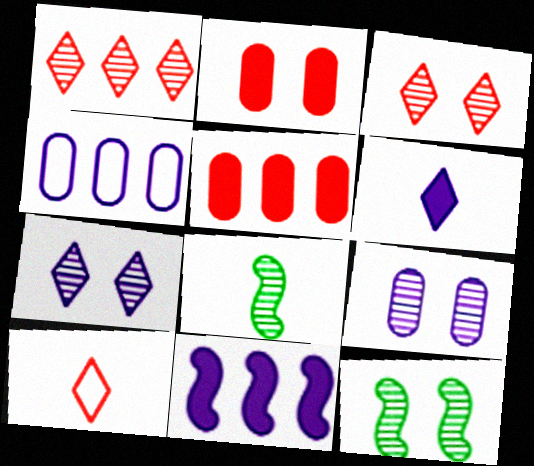[[1, 8, 9], 
[3, 9, 12]]